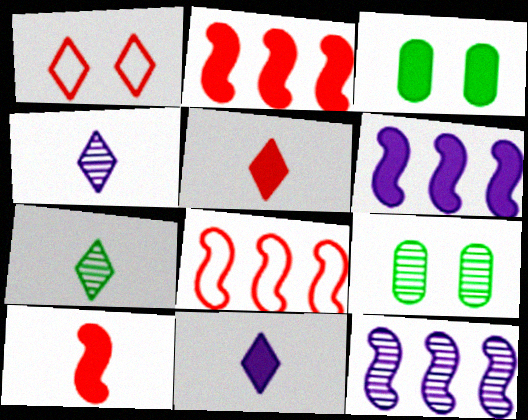[[2, 3, 11], 
[3, 4, 8], 
[3, 5, 6], 
[8, 9, 11]]